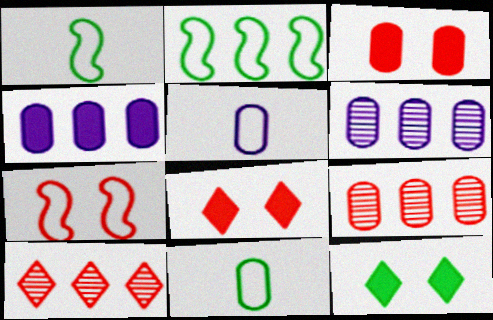[[1, 6, 8], 
[2, 4, 10], 
[3, 6, 11]]